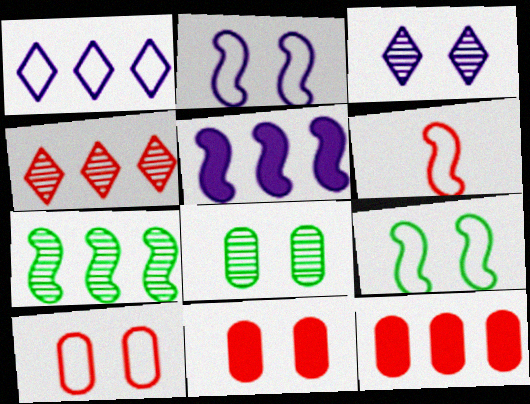[[1, 7, 12], 
[3, 9, 11], 
[4, 6, 11]]